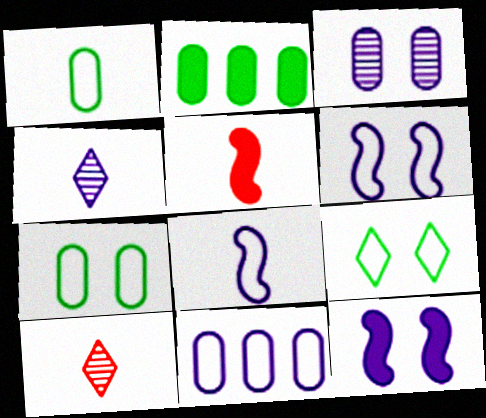[[1, 4, 5], 
[2, 6, 10], 
[4, 11, 12]]